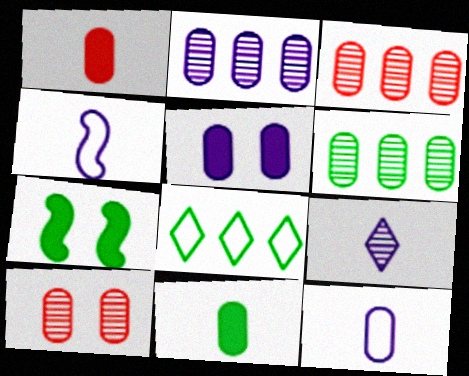[[2, 3, 6], 
[2, 5, 12]]